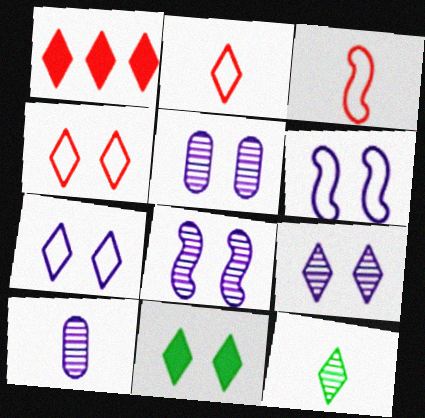[[1, 7, 12], 
[4, 9, 11], 
[5, 8, 9]]